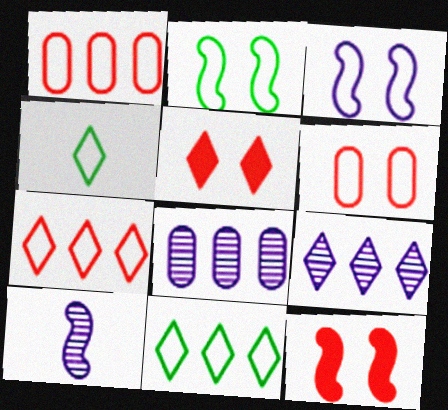[[1, 3, 4], 
[4, 5, 9], 
[4, 8, 12]]